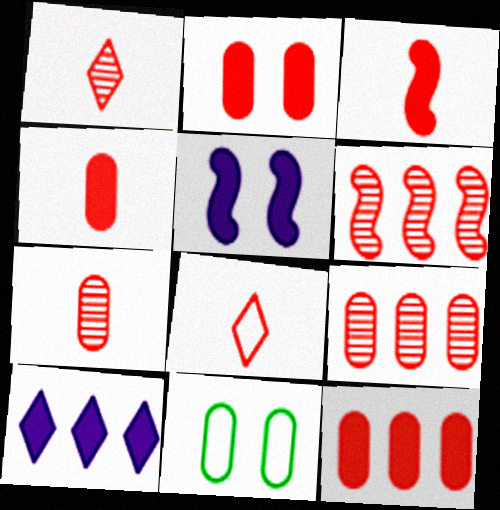[[2, 4, 12], 
[2, 6, 8], 
[3, 7, 8]]